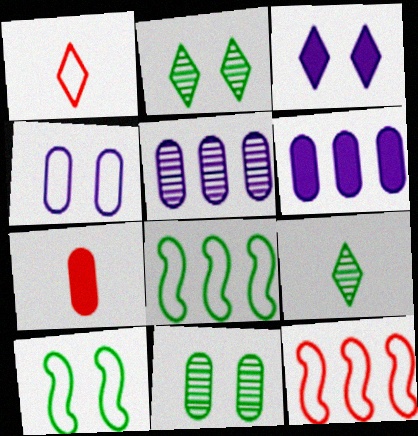[[1, 4, 8]]